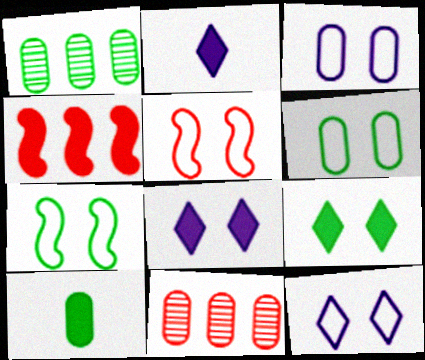[[1, 2, 5], 
[1, 6, 10], 
[2, 7, 11], 
[3, 10, 11], 
[4, 8, 10], 
[5, 6, 12]]